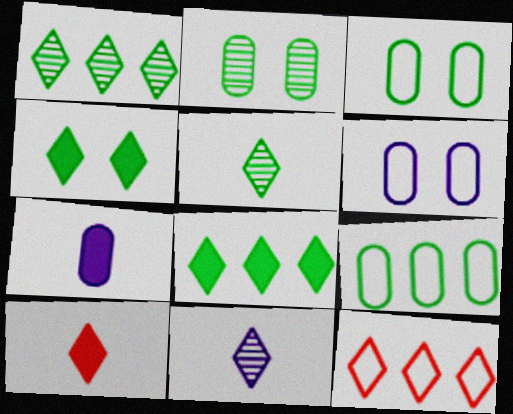[[4, 11, 12]]